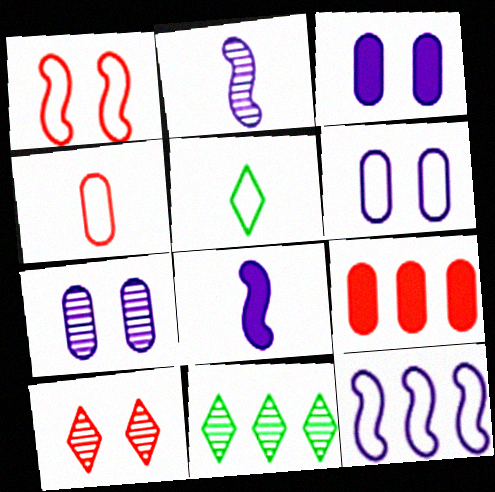[[3, 6, 7], 
[9, 11, 12]]